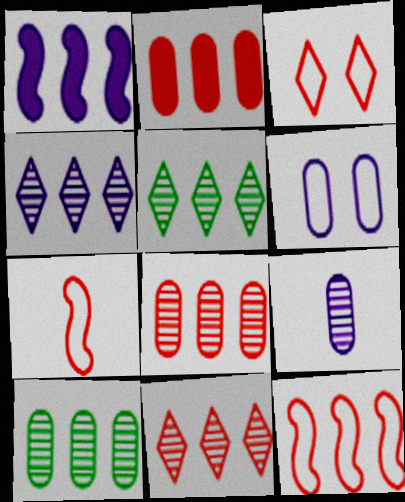[[2, 11, 12], 
[4, 5, 11]]